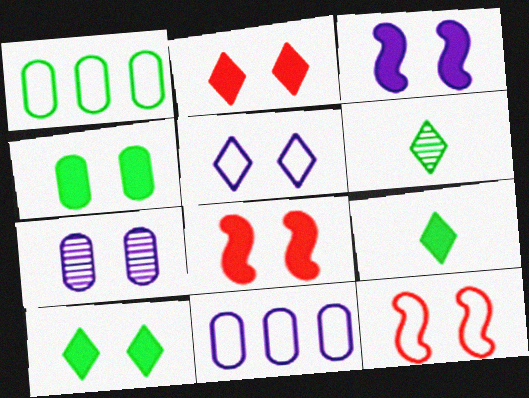[[2, 3, 4], 
[3, 5, 7], 
[6, 8, 11], 
[7, 10, 12]]